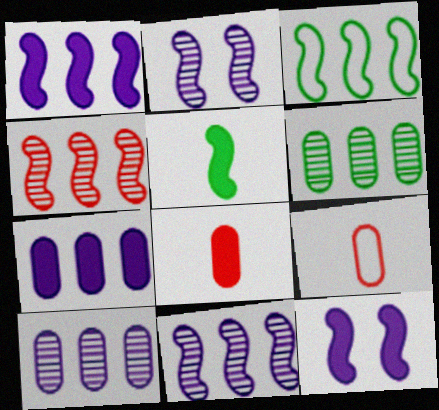[[1, 3, 4]]